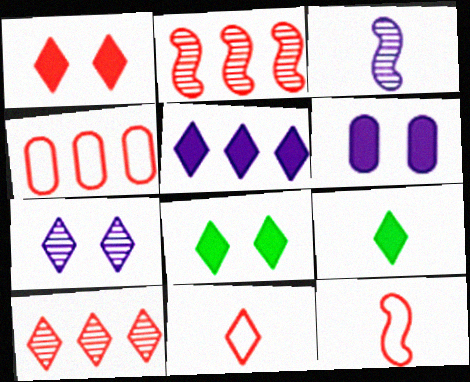[[1, 5, 9], 
[1, 10, 11], 
[3, 4, 8]]